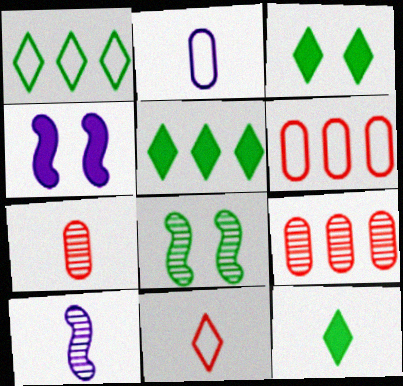[[1, 4, 7], 
[3, 5, 12], 
[3, 6, 10]]